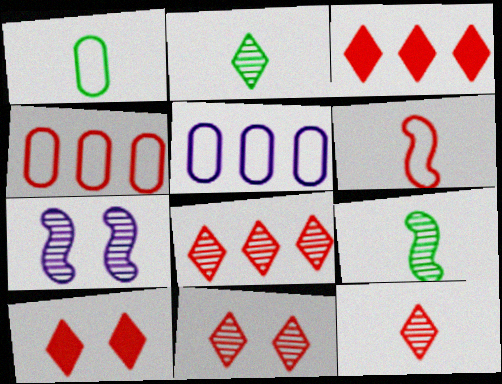[[1, 3, 7], 
[5, 9, 10], 
[8, 11, 12]]